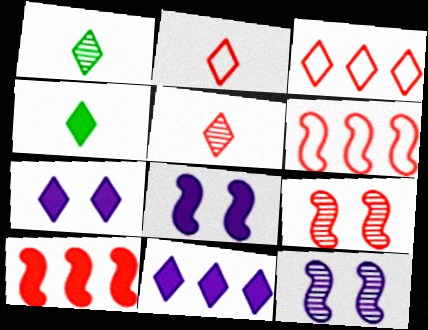[[1, 3, 7]]